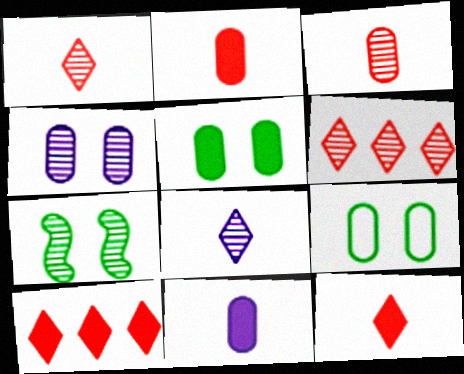[]